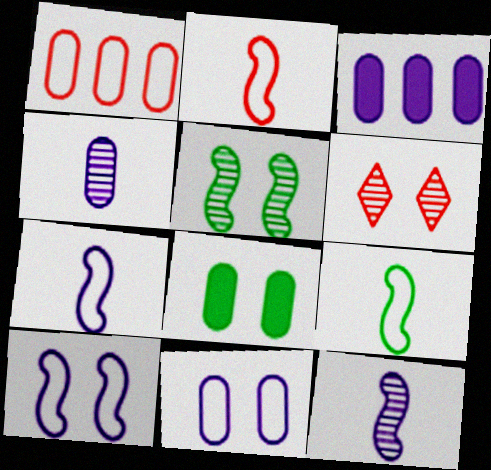[[1, 4, 8], 
[2, 7, 9], 
[3, 4, 11], 
[3, 6, 9], 
[6, 8, 10]]